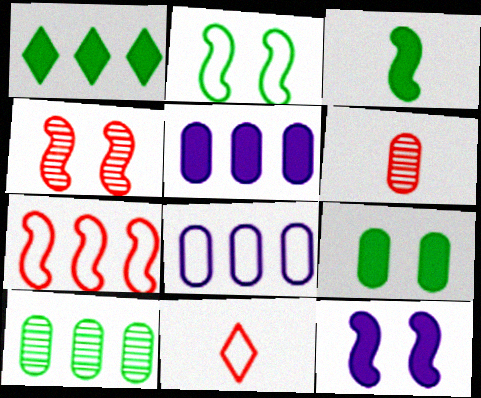[[1, 3, 9], 
[2, 4, 12], 
[2, 8, 11], 
[6, 8, 9], 
[10, 11, 12]]